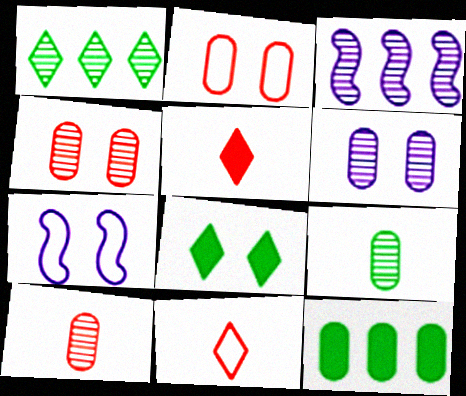[[4, 7, 8]]